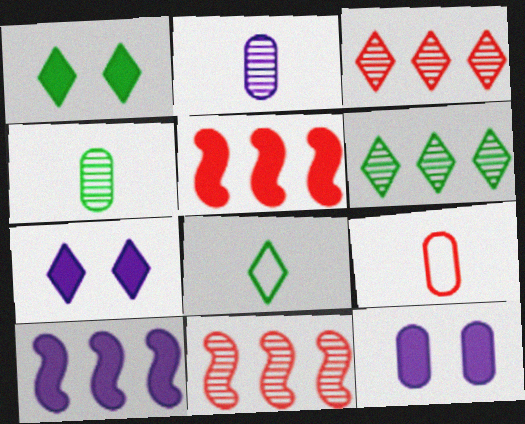[[1, 6, 8], 
[3, 7, 8], 
[8, 11, 12]]